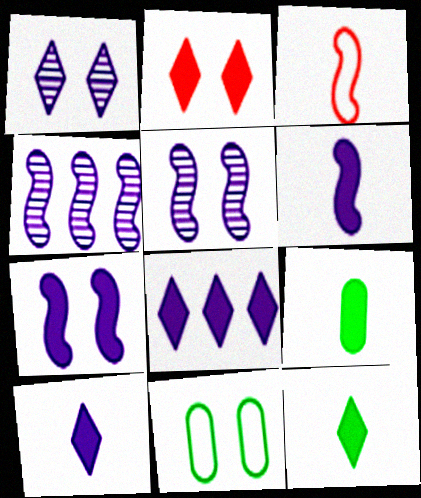[[2, 5, 11], 
[2, 8, 12]]